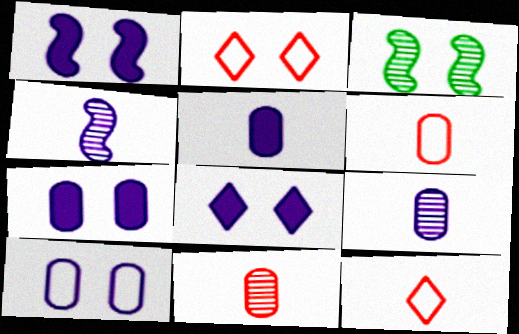[[1, 7, 8], 
[2, 3, 7]]